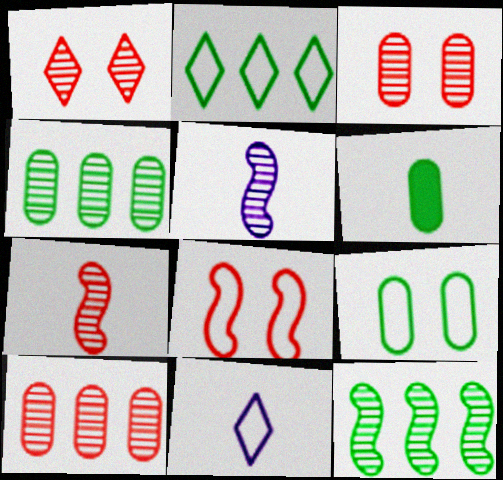[[1, 4, 5], 
[1, 7, 10], 
[4, 6, 9], 
[6, 7, 11]]